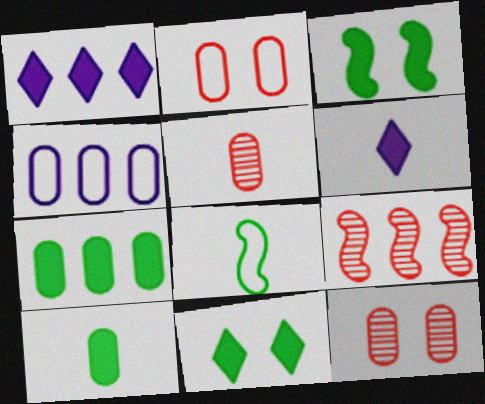[[1, 8, 12], 
[4, 10, 12], 
[5, 6, 8]]